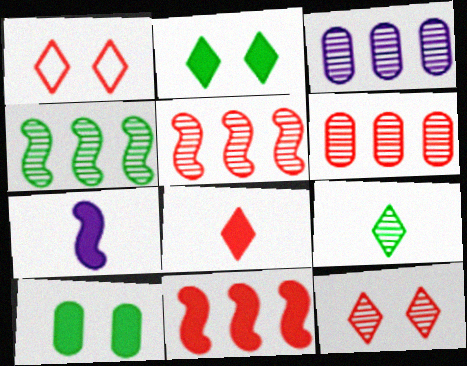[]